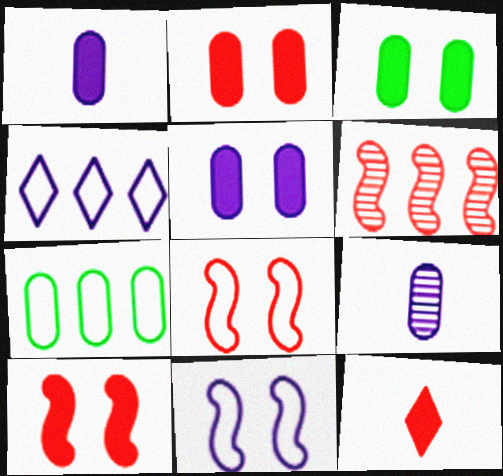[[2, 3, 5], 
[2, 7, 9]]